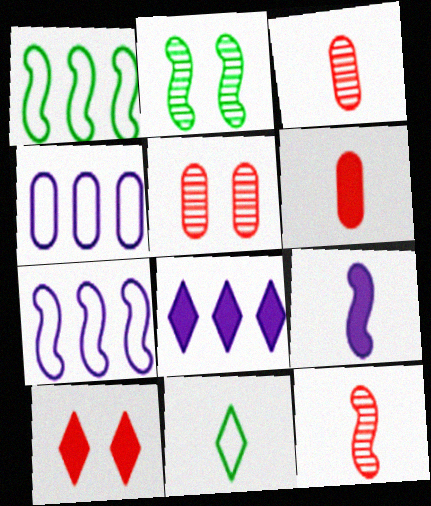[[3, 9, 11]]